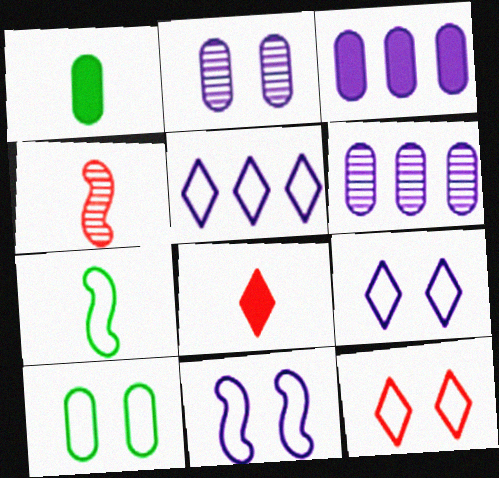[[10, 11, 12]]